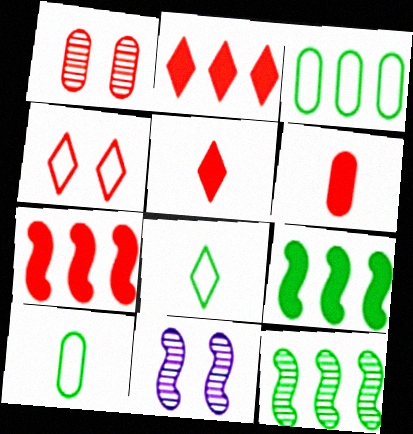[[2, 10, 11], 
[3, 5, 11]]